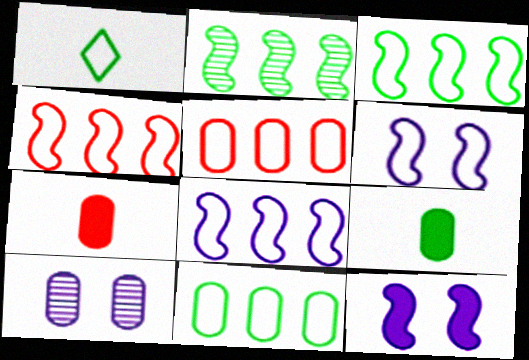[[1, 5, 6], 
[3, 4, 8], 
[5, 9, 10], 
[7, 10, 11]]